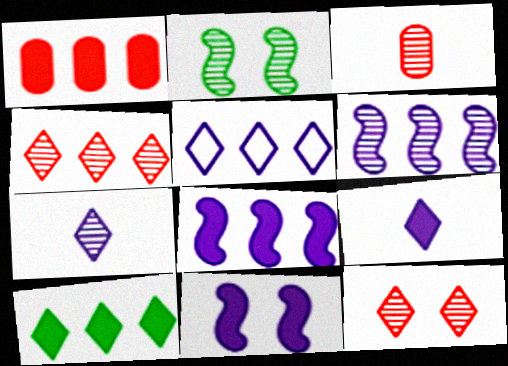[[1, 8, 10], 
[4, 5, 10]]